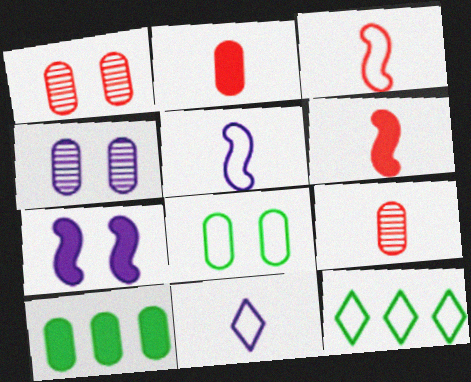[[4, 6, 12], 
[7, 9, 12]]